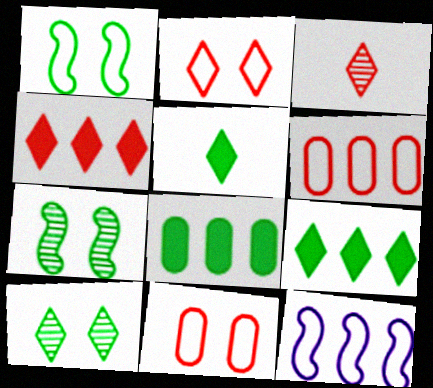[[2, 3, 4]]